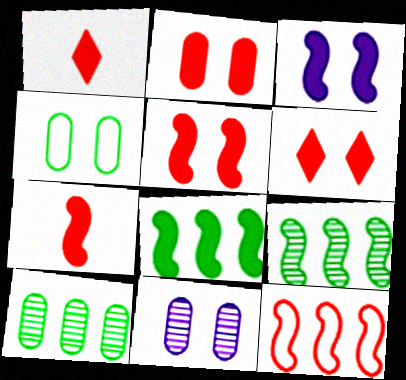[[2, 4, 11], 
[2, 5, 6], 
[3, 7, 8]]